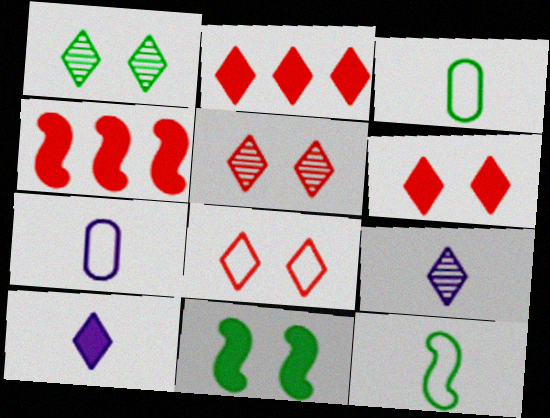[[1, 4, 7], 
[5, 6, 8]]